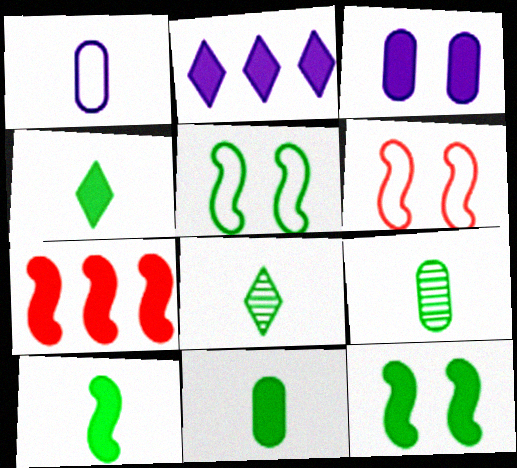[[2, 6, 9], 
[3, 4, 7], 
[4, 10, 11]]